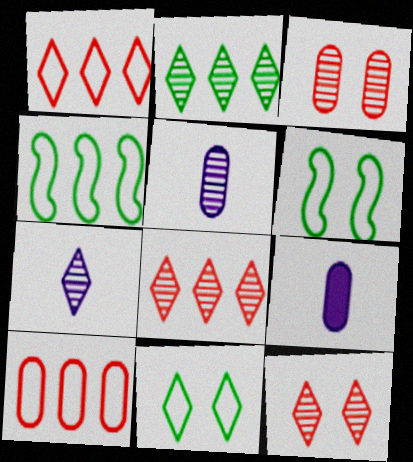[[2, 7, 12], 
[4, 9, 12], 
[6, 8, 9]]